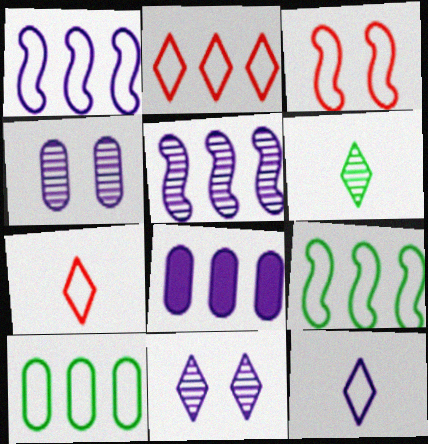[[1, 2, 10], 
[3, 6, 8], 
[3, 10, 12]]